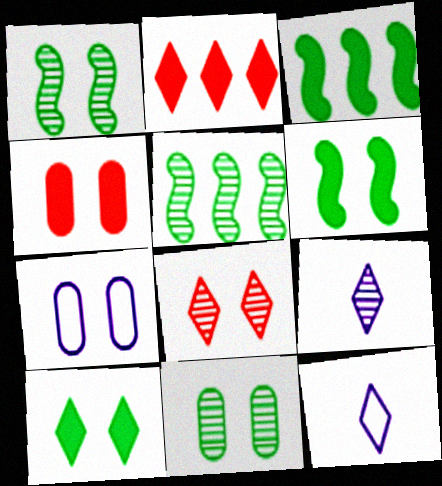[[4, 5, 12], 
[4, 7, 11], 
[6, 7, 8]]